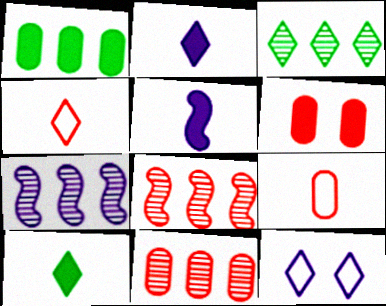[[3, 7, 11], 
[4, 6, 8], 
[6, 9, 11]]